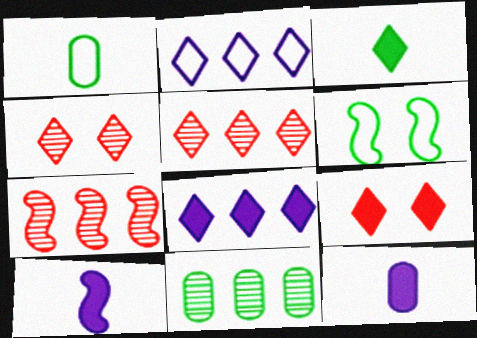[[2, 3, 4], 
[3, 6, 11], 
[3, 8, 9], 
[5, 6, 12], 
[6, 7, 10]]